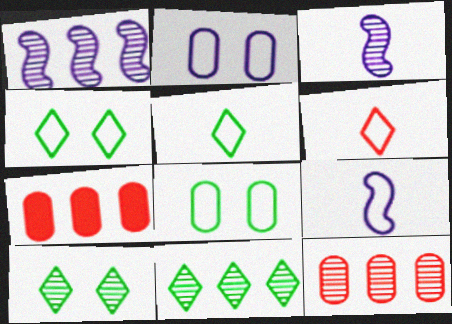[[1, 11, 12], 
[3, 4, 7], 
[3, 10, 12], 
[7, 9, 10]]